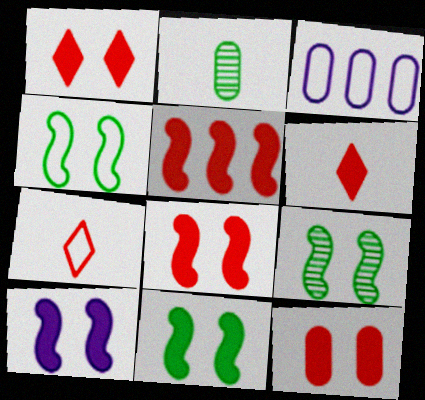[[1, 8, 12], 
[2, 3, 12], 
[3, 4, 7], 
[3, 6, 9], 
[4, 9, 11], 
[5, 6, 12], 
[8, 10, 11]]